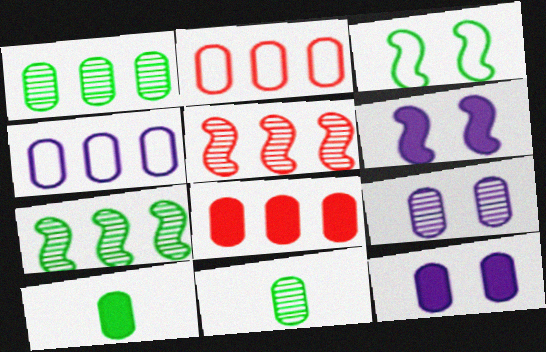[[1, 4, 8], 
[2, 9, 10], 
[2, 11, 12], 
[8, 10, 12]]